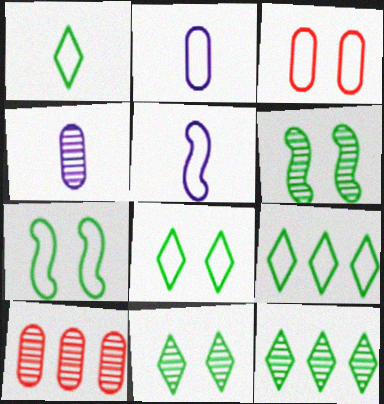[[1, 8, 9], 
[3, 5, 9]]